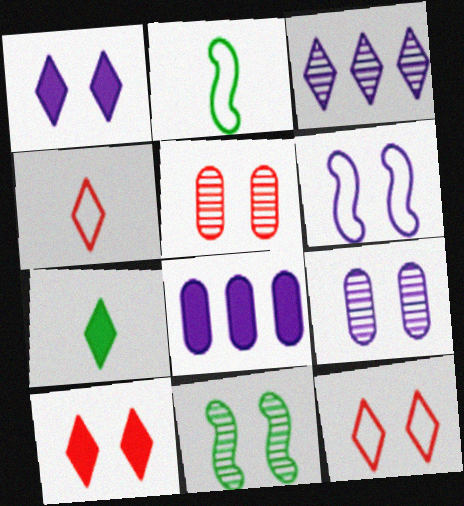[[1, 6, 9], 
[3, 7, 12], 
[4, 8, 11]]